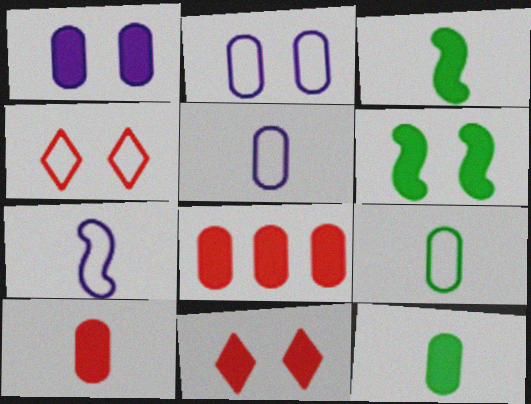[[1, 6, 11], 
[1, 8, 12]]